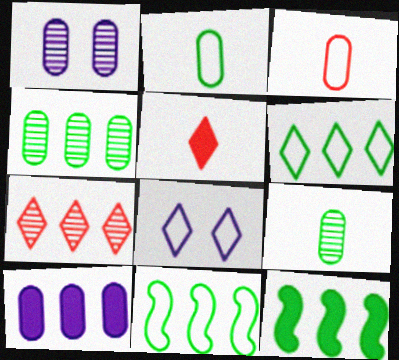[[1, 5, 11], 
[3, 8, 11], 
[4, 6, 12], 
[7, 10, 11]]